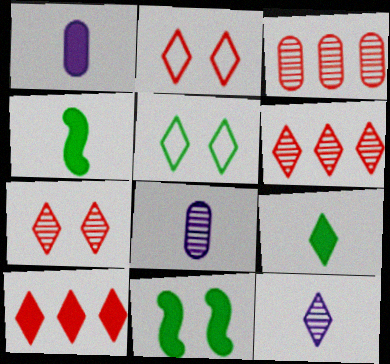[[1, 10, 11], 
[5, 10, 12]]